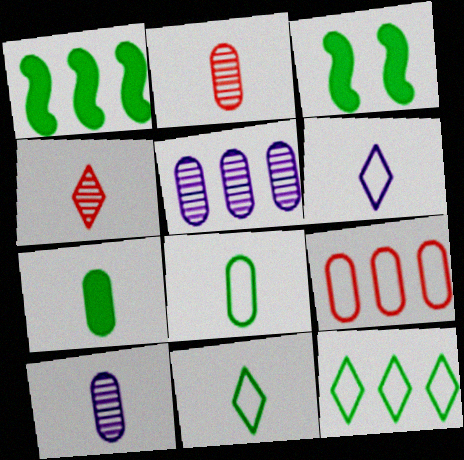[]